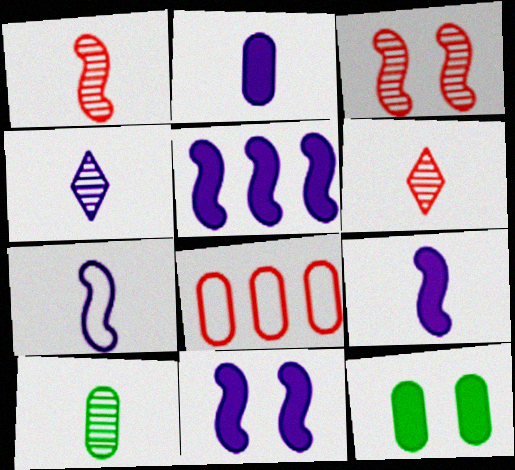[[1, 4, 10], 
[2, 4, 7], 
[5, 9, 11]]